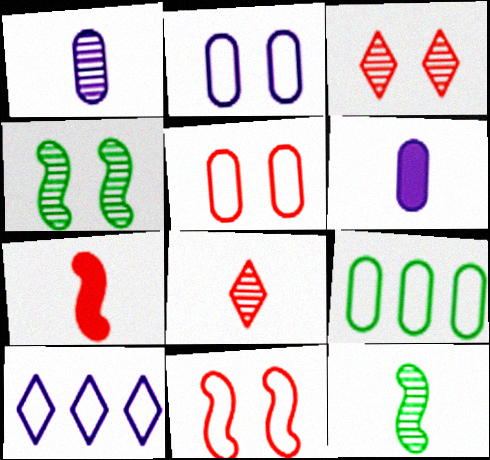[[1, 8, 12]]